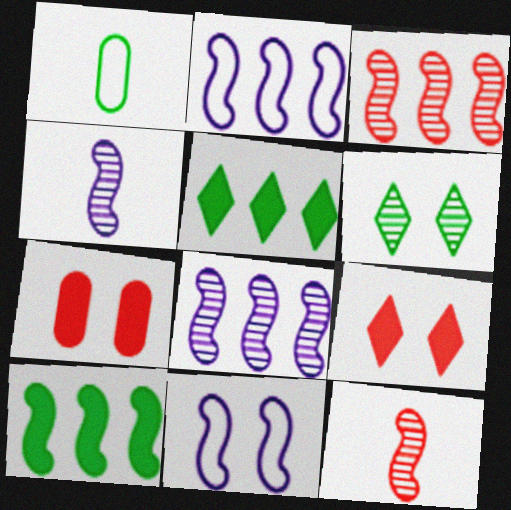[[1, 6, 10], 
[1, 8, 9], 
[2, 3, 10], 
[6, 7, 11], 
[10, 11, 12]]